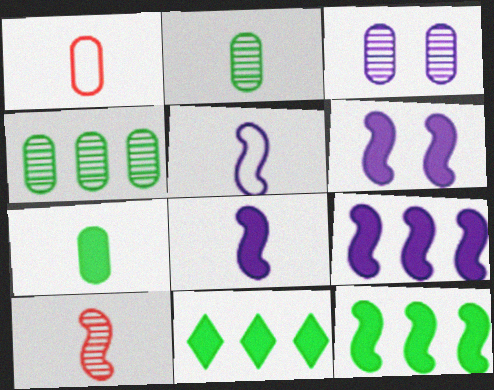[[6, 8, 9]]